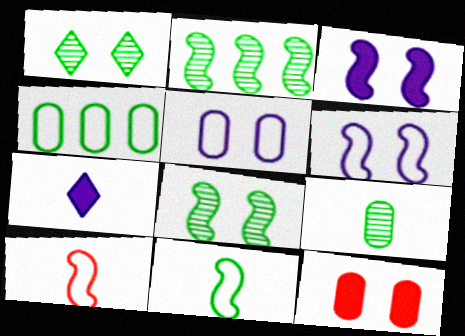[[1, 2, 9], 
[1, 6, 12], 
[2, 3, 10], 
[7, 9, 10]]